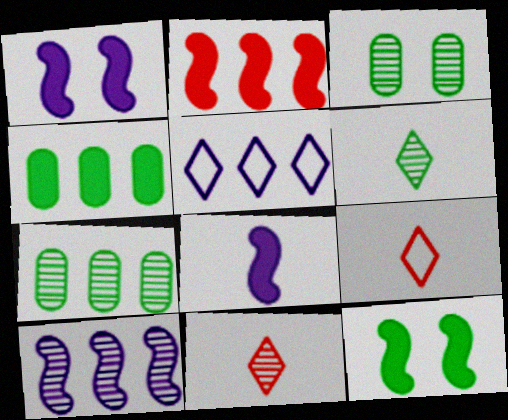[[1, 7, 9], 
[2, 5, 7], 
[2, 8, 12], 
[3, 10, 11]]